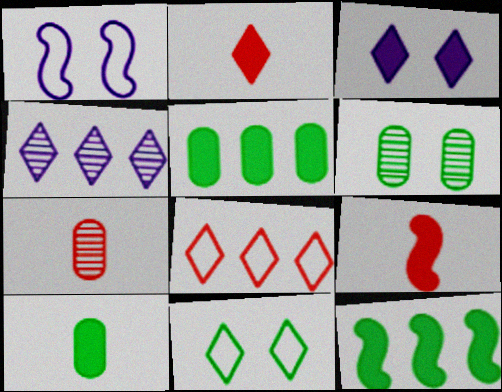[[2, 4, 11], 
[3, 5, 9]]